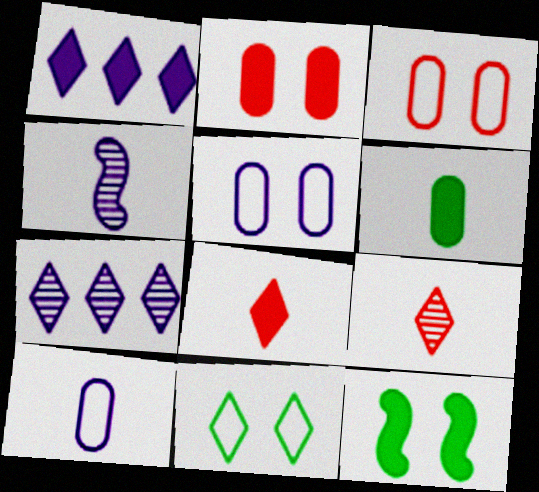[[1, 4, 5], 
[1, 9, 11], 
[7, 8, 11]]